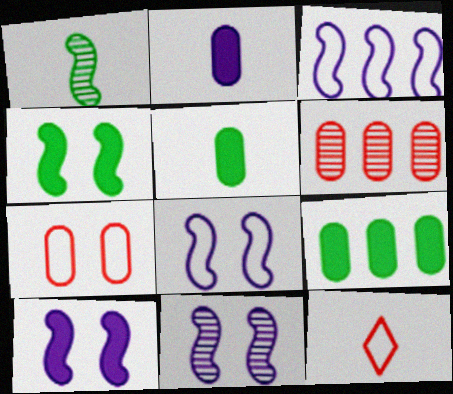[[1, 2, 12], 
[8, 10, 11], 
[9, 11, 12]]